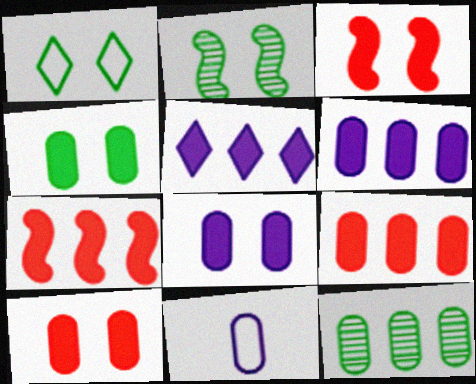[[1, 2, 4], 
[4, 8, 10], 
[10, 11, 12]]